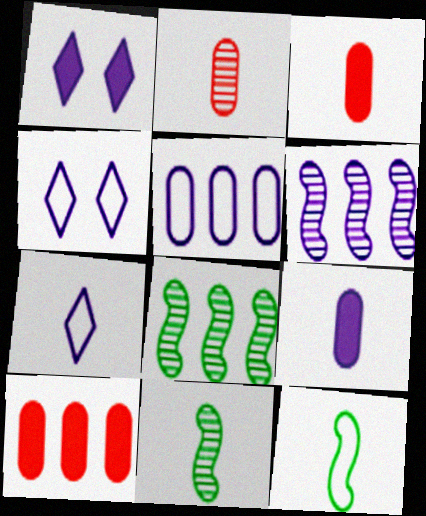[[3, 4, 8], 
[3, 7, 11], 
[4, 6, 9], 
[4, 10, 11]]